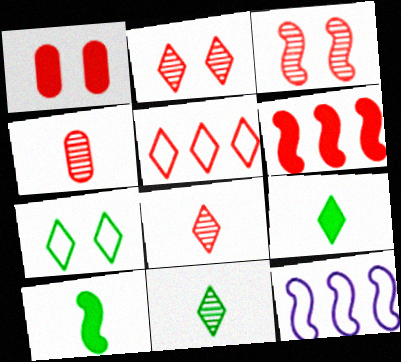[[1, 11, 12], 
[3, 10, 12]]